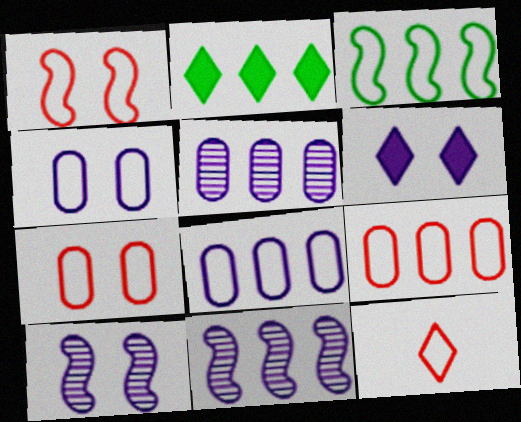[[1, 9, 12], 
[2, 9, 11], 
[3, 4, 12], 
[4, 6, 10]]